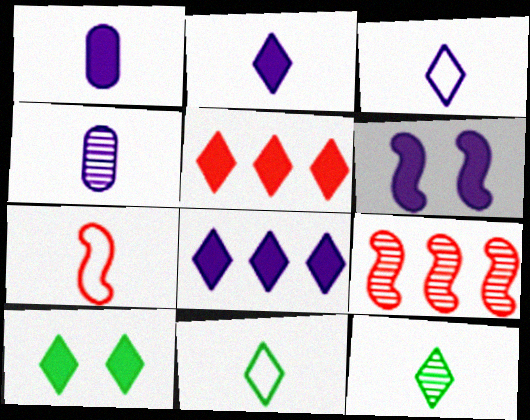[[1, 6, 8], 
[1, 7, 12], 
[2, 5, 10]]